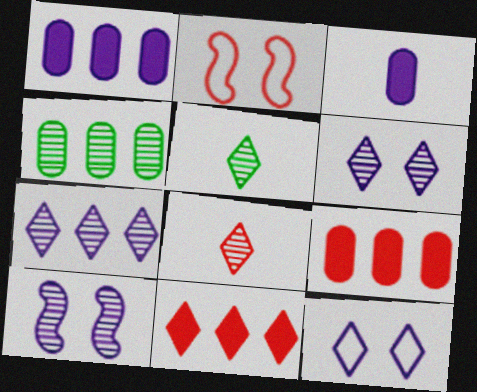[[1, 2, 5], 
[2, 8, 9], 
[4, 8, 10], 
[5, 11, 12]]